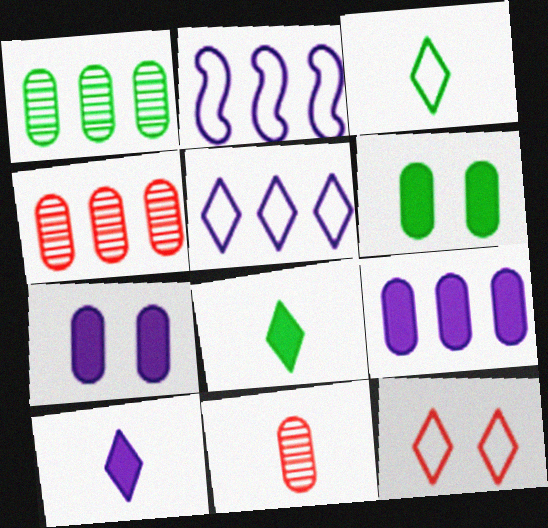[[3, 5, 12]]